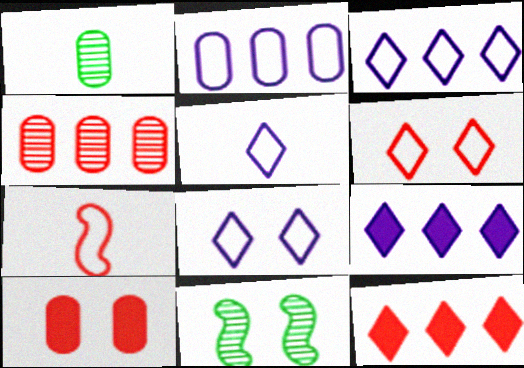[[1, 2, 10], 
[3, 5, 8], 
[8, 10, 11]]